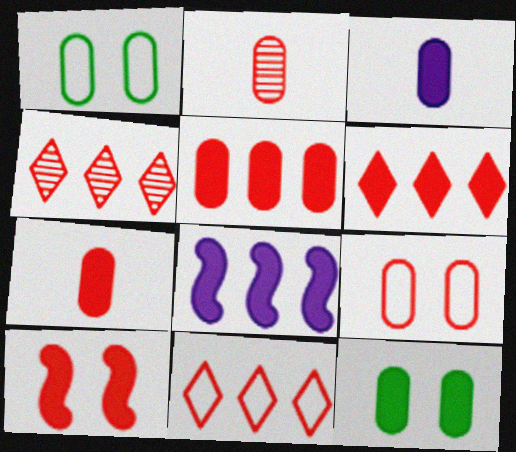[[2, 5, 9], 
[2, 10, 11], 
[3, 5, 12], 
[4, 6, 11], 
[6, 7, 10]]